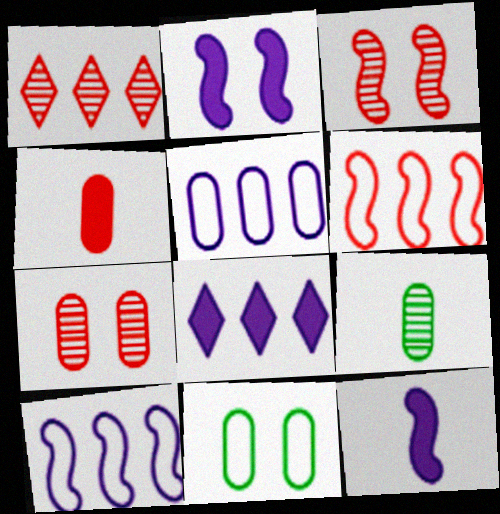[[1, 11, 12]]